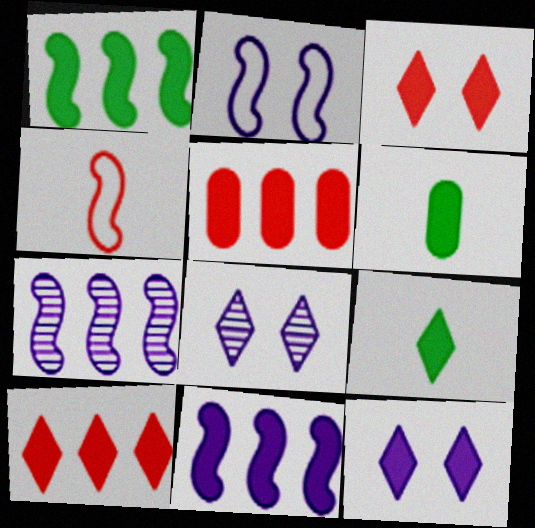[[3, 6, 11], 
[9, 10, 12]]